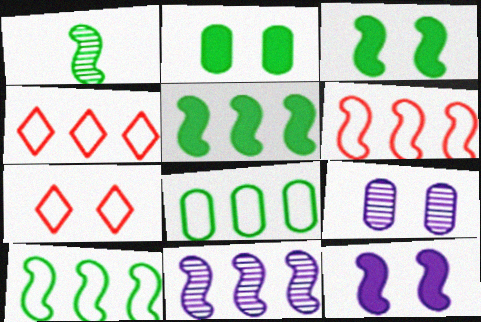[[1, 3, 10], 
[1, 6, 12], 
[3, 7, 9], 
[5, 6, 11]]